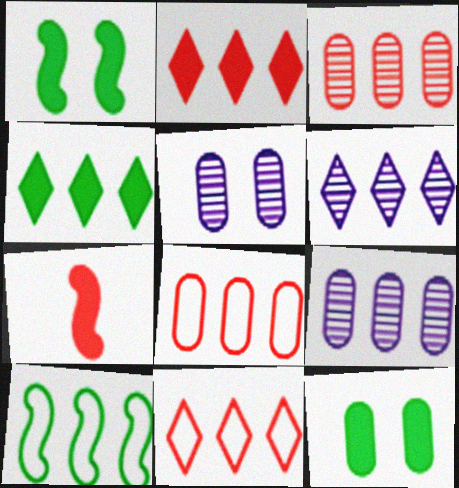[[2, 9, 10], 
[4, 6, 11]]